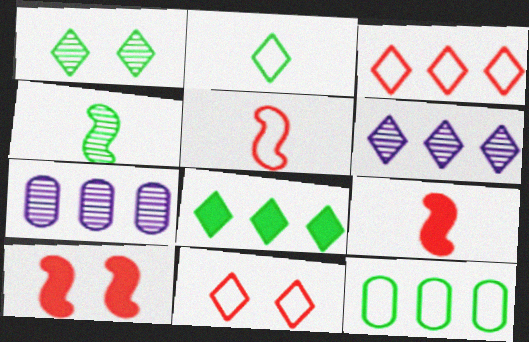[[1, 2, 8], 
[2, 7, 10], 
[3, 6, 8]]